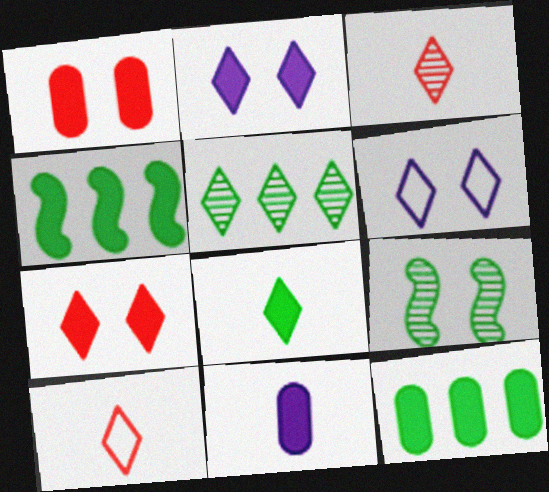[[1, 6, 9], 
[1, 11, 12], 
[2, 5, 10], 
[4, 7, 11]]